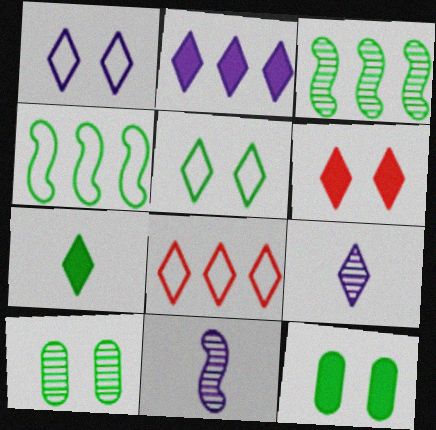[[1, 2, 9], 
[2, 6, 7], 
[4, 7, 10], 
[8, 11, 12]]